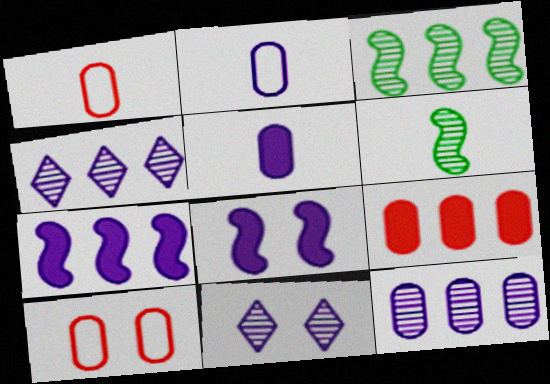[[2, 4, 8], 
[2, 7, 11]]